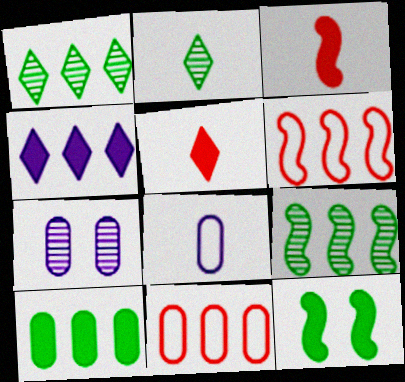[[2, 3, 8], 
[4, 9, 11]]